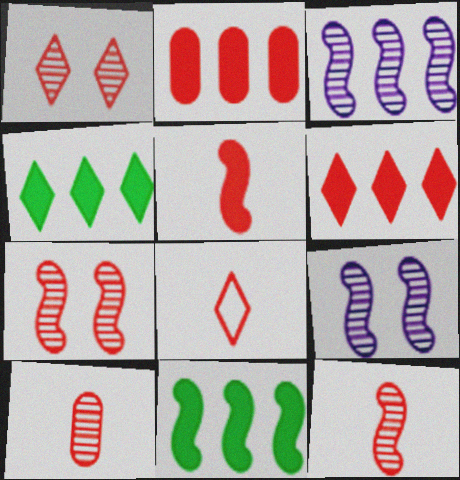[[1, 6, 8], 
[2, 7, 8], 
[5, 8, 10]]